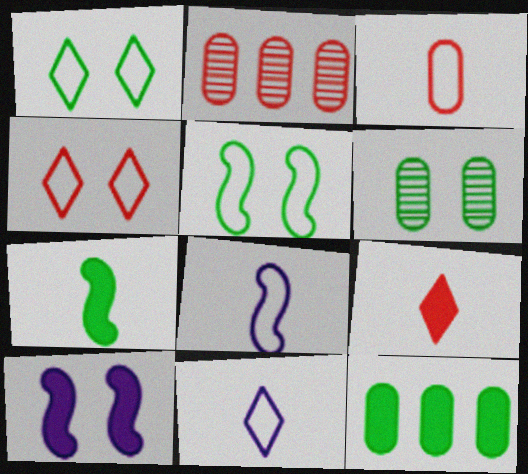[[4, 6, 10], 
[9, 10, 12]]